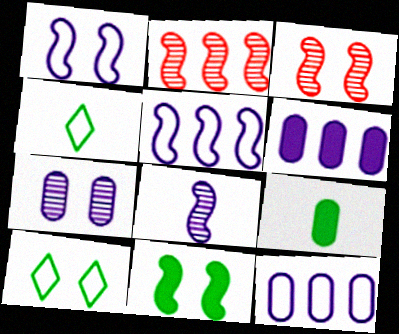[[1, 3, 11], 
[3, 4, 6]]